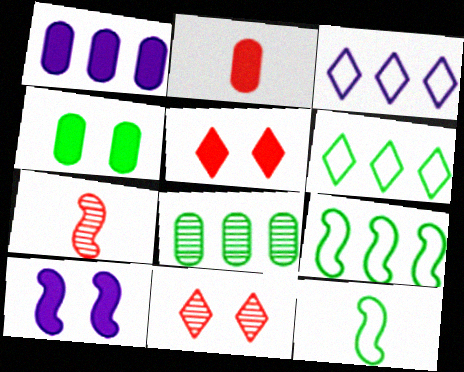[[1, 2, 4], 
[1, 11, 12], 
[3, 4, 7], 
[4, 5, 10], 
[7, 9, 10]]